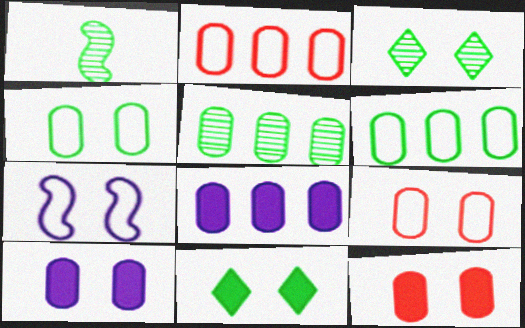[[1, 3, 5], 
[1, 6, 11], 
[2, 5, 8], 
[3, 7, 12]]